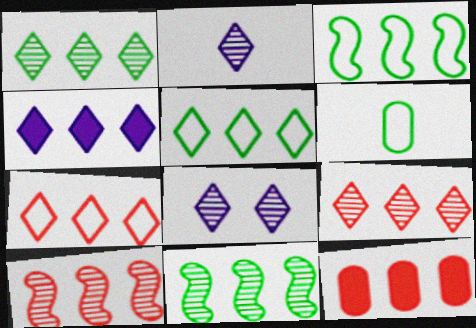[[1, 4, 7], 
[4, 5, 9], 
[7, 10, 12]]